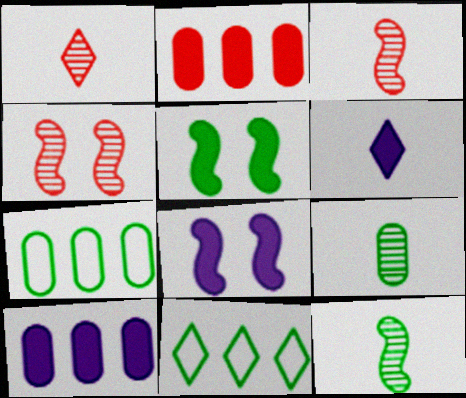[[1, 7, 8], 
[2, 5, 6], 
[4, 6, 7], 
[5, 9, 11], 
[6, 8, 10]]